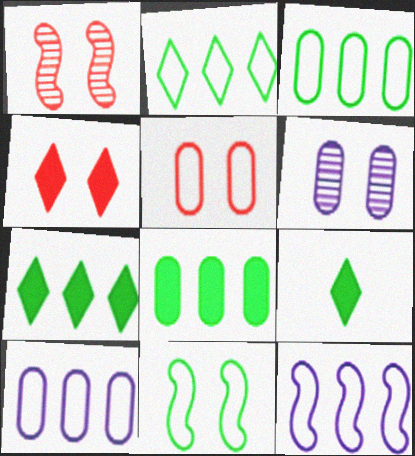[[1, 4, 5], 
[1, 9, 10], 
[4, 6, 11]]